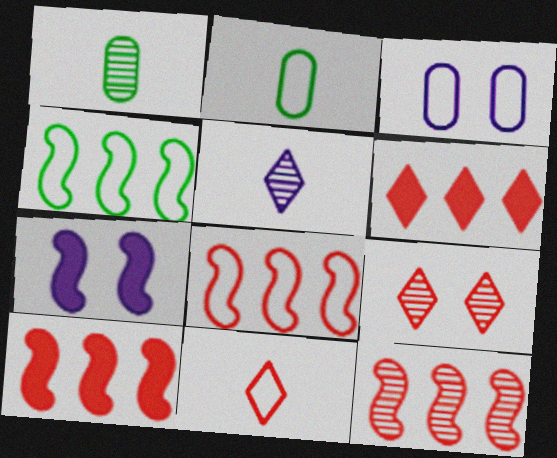[[3, 4, 11], 
[6, 9, 11], 
[8, 10, 12]]